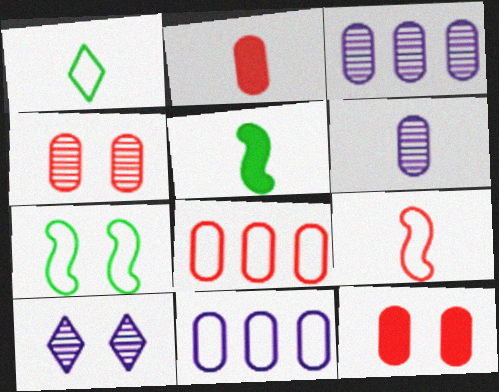[[2, 4, 8], 
[5, 8, 10], 
[7, 10, 12]]